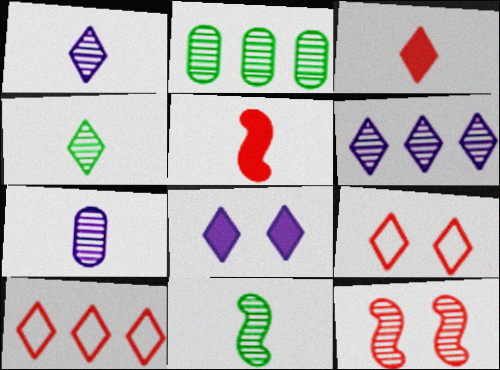[[1, 2, 12], 
[4, 8, 10]]